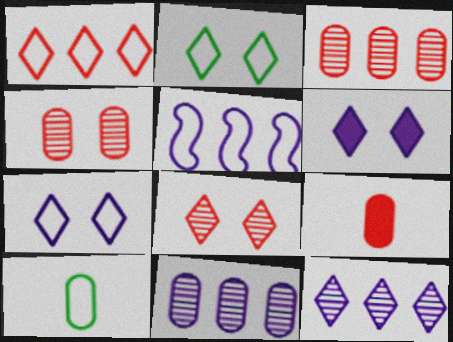[[2, 6, 8]]